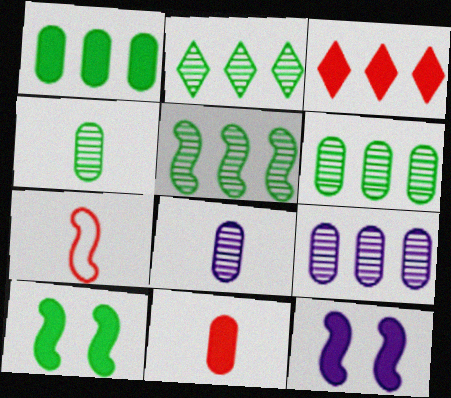[[2, 5, 6], 
[5, 7, 12]]